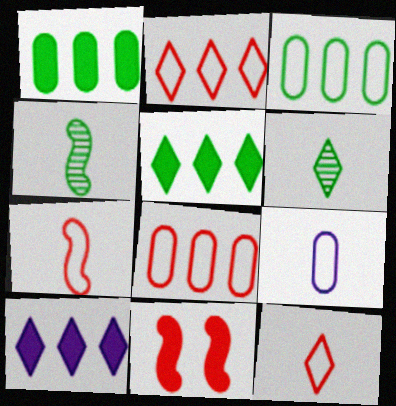[]